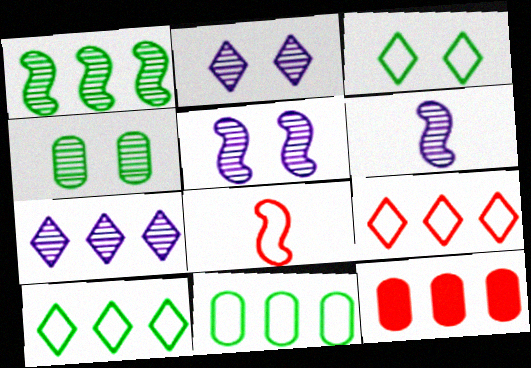[[3, 6, 12]]